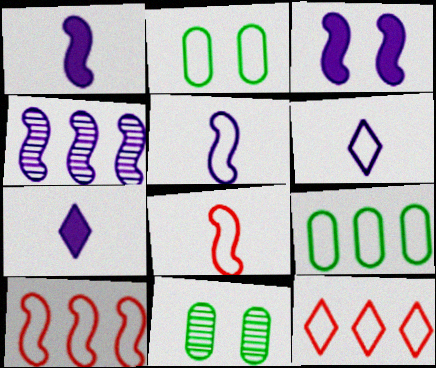[[1, 11, 12], 
[2, 5, 12], 
[2, 6, 10], 
[3, 4, 5], 
[7, 10, 11]]